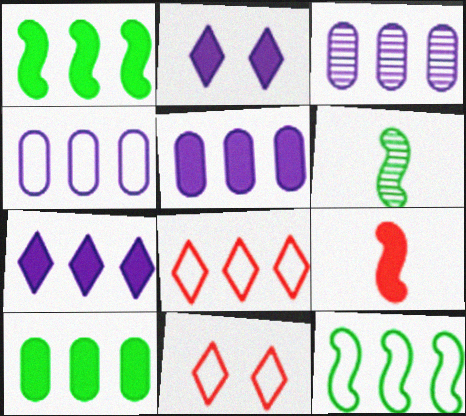[[1, 3, 8], 
[2, 9, 10], 
[3, 4, 5], 
[4, 8, 12], 
[5, 6, 11]]